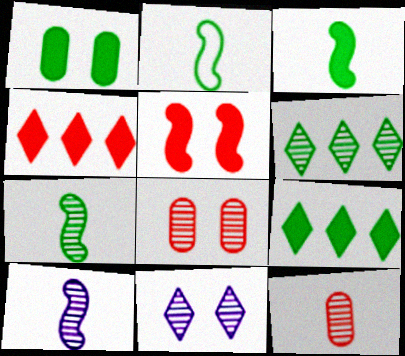[[1, 2, 6], 
[1, 3, 9], 
[2, 3, 7], 
[6, 8, 10]]